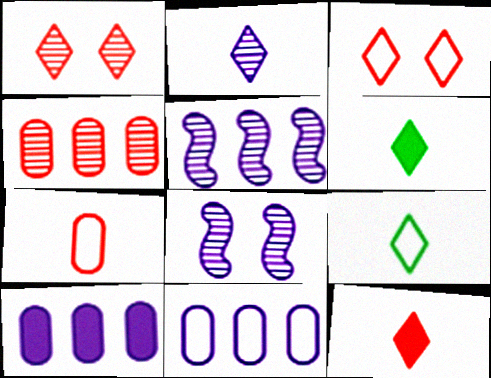[[2, 9, 12]]